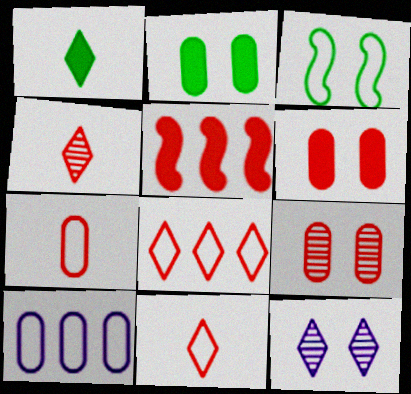[[1, 8, 12], 
[3, 6, 12], 
[3, 10, 11], 
[5, 9, 11]]